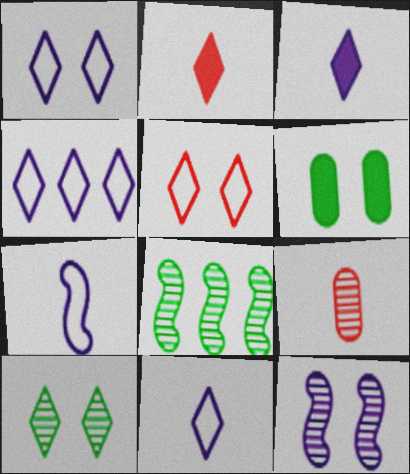[[1, 4, 11], 
[2, 4, 10], 
[5, 6, 12]]